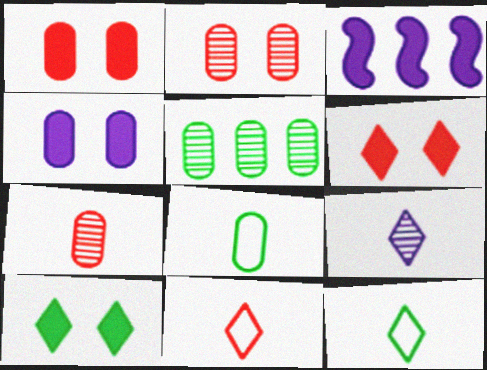[[2, 3, 12]]